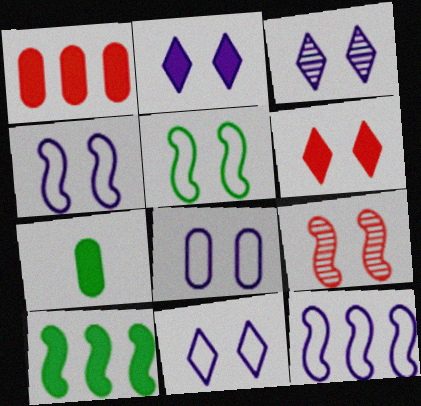[[2, 3, 11], 
[4, 8, 11]]